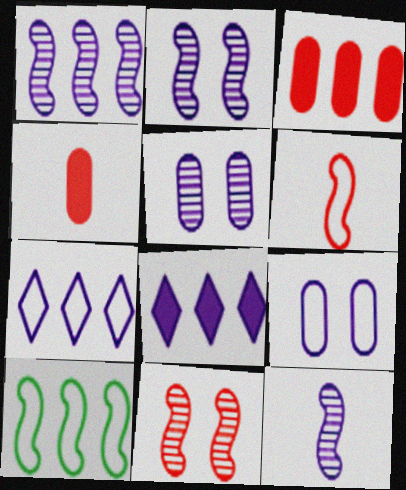[[1, 2, 12], 
[8, 9, 12]]